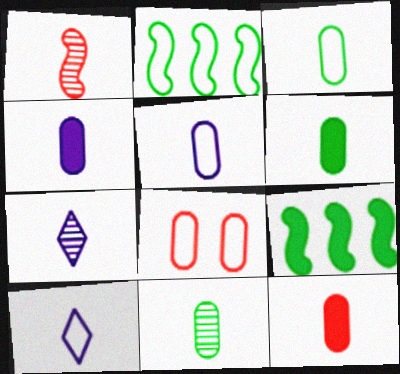[[1, 6, 10], 
[1, 7, 11], 
[2, 8, 10], 
[3, 6, 11], 
[4, 6, 12], 
[5, 11, 12], 
[7, 8, 9]]